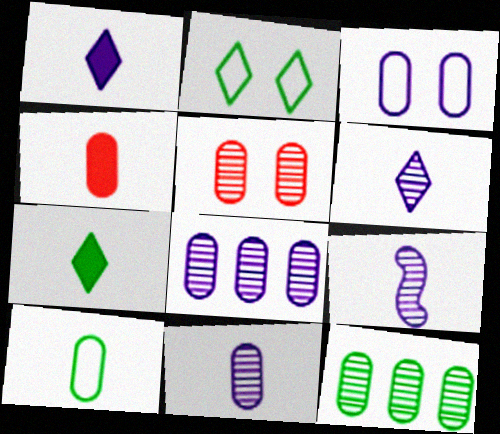[[3, 4, 12], 
[4, 10, 11], 
[5, 11, 12], 
[6, 9, 11]]